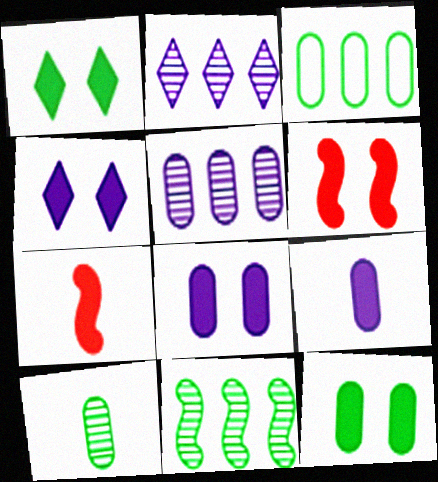[[1, 6, 8], 
[3, 10, 12], 
[4, 6, 12]]